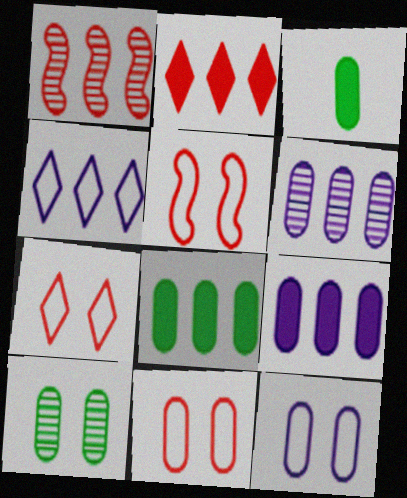[[1, 4, 8], 
[3, 6, 11], 
[5, 7, 11]]